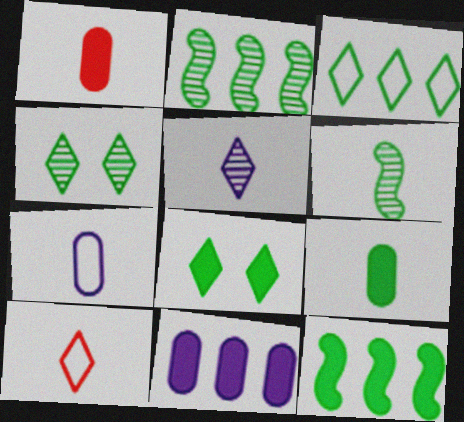[[8, 9, 12]]